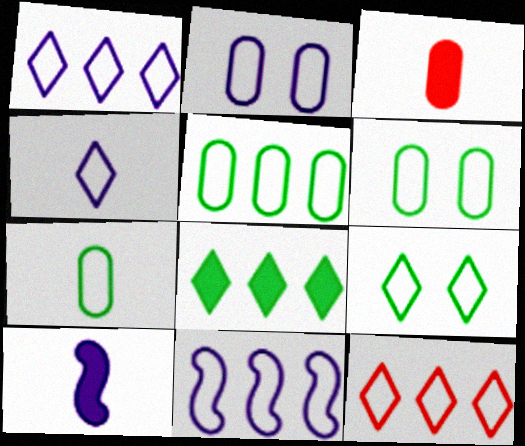[[2, 4, 11], 
[4, 9, 12], 
[5, 6, 7], 
[5, 11, 12]]